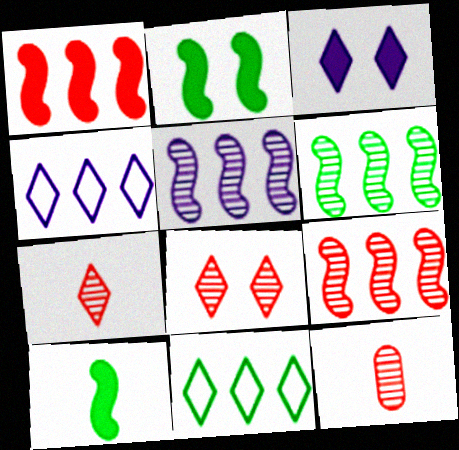[[2, 4, 12], 
[3, 7, 11], 
[5, 6, 9], 
[8, 9, 12]]